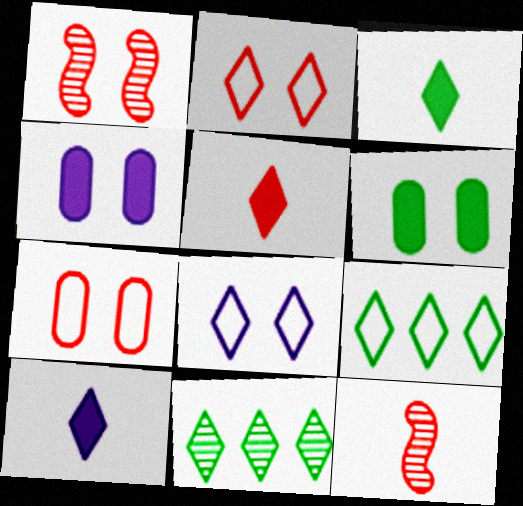[[1, 6, 8], 
[2, 10, 11], 
[3, 5, 10], 
[4, 9, 12], 
[5, 8, 11]]